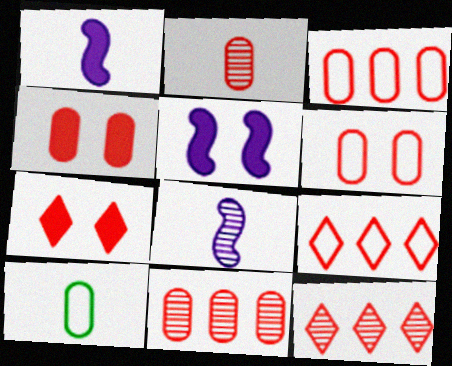[[2, 3, 4], 
[5, 10, 12]]